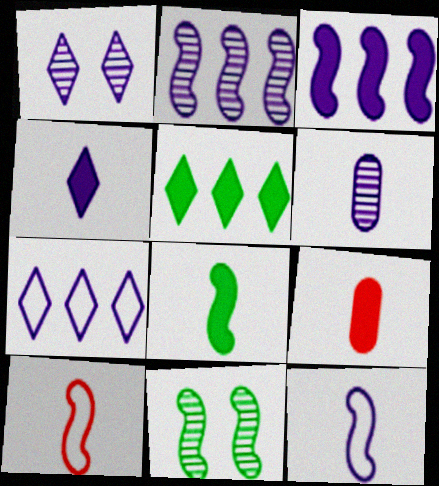[[1, 2, 6], 
[1, 4, 7], 
[3, 10, 11], 
[4, 6, 12], 
[4, 8, 9], 
[7, 9, 11]]